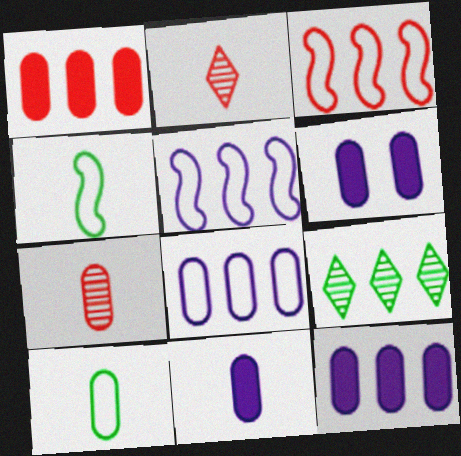[[1, 5, 9], 
[2, 4, 11], 
[3, 9, 12], 
[6, 11, 12], 
[7, 10, 11]]